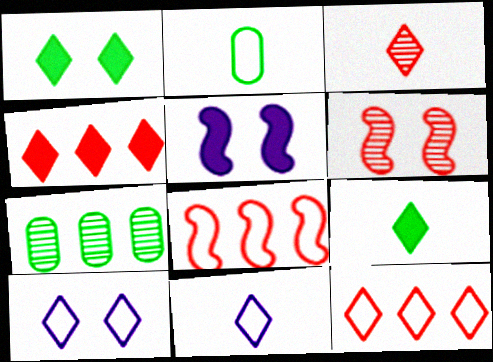[[2, 8, 10], 
[3, 9, 11]]